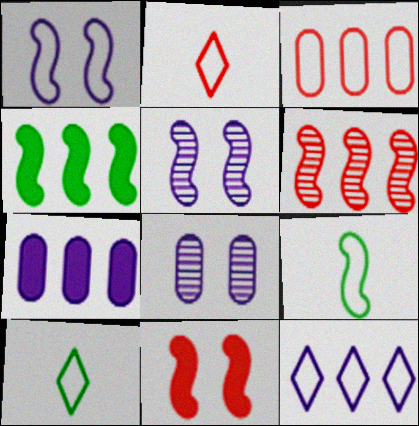[[1, 3, 10], 
[2, 4, 8]]